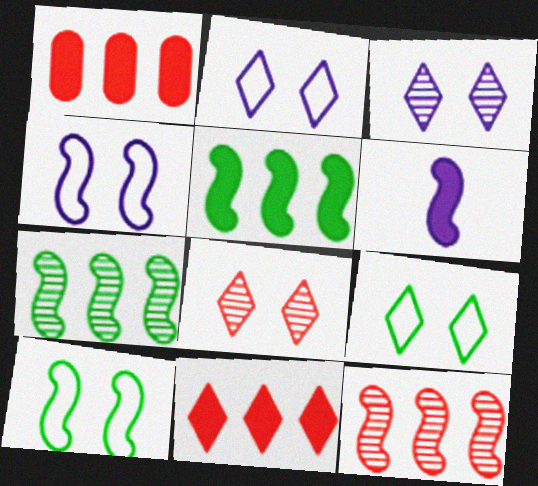[[6, 10, 12]]